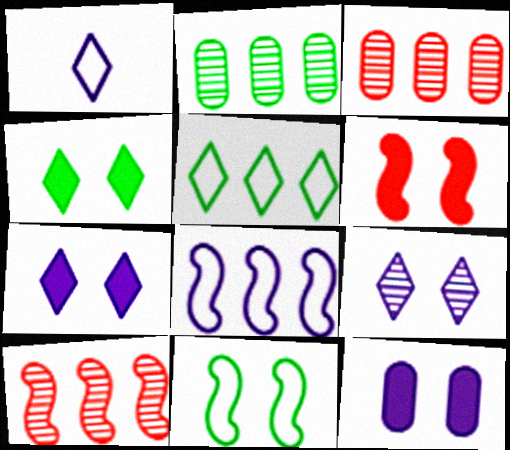[[1, 2, 6], 
[4, 6, 12]]